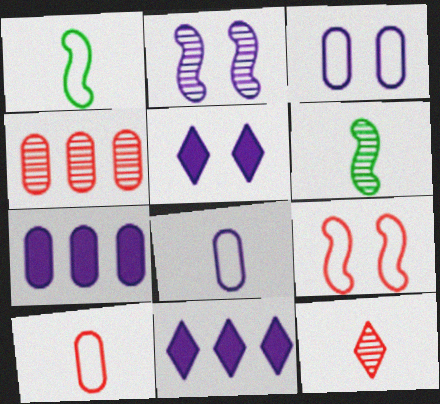[[1, 4, 5], 
[2, 3, 5], 
[2, 8, 11]]